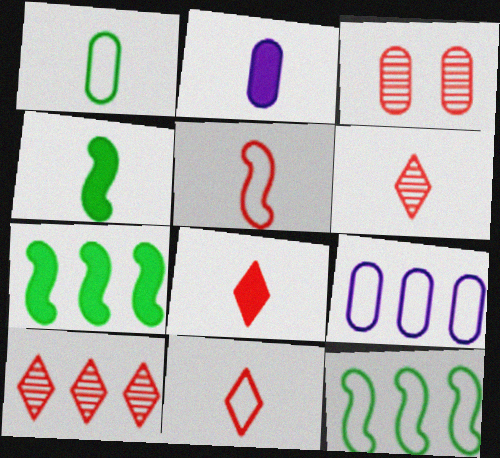[[2, 4, 8], 
[6, 8, 11], 
[7, 9, 10]]